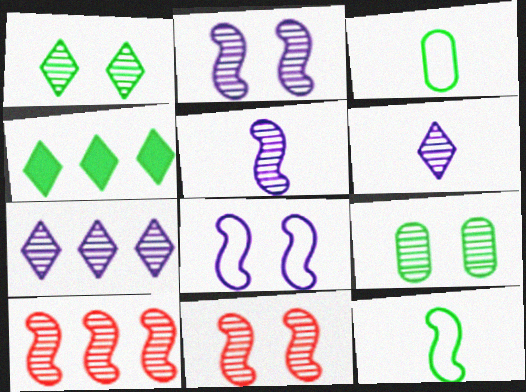[[4, 9, 12], 
[6, 9, 10]]